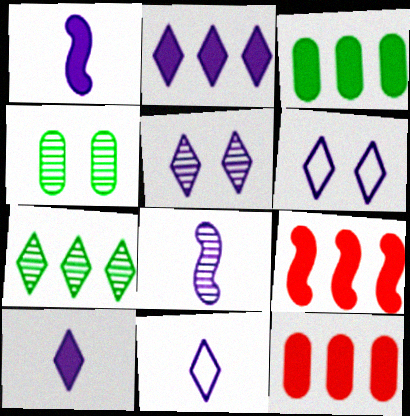[[2, 3, 9], 
[2, 5, 11], 
[4, 9, 11]]